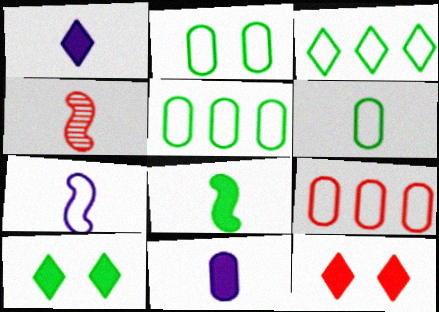[[1, 4, 6], 
[2, 5, 6], 
[4, 7, 8], 
[4, 9, 12]]